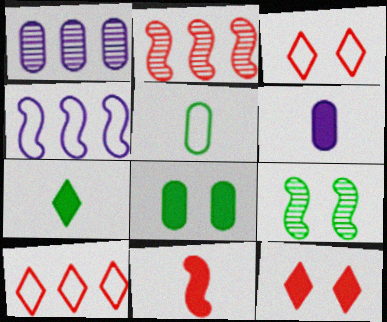[[3, 4, 5], 
[4, 9, 11], 
[6, 7, 11], 
[6, 9, 10]]